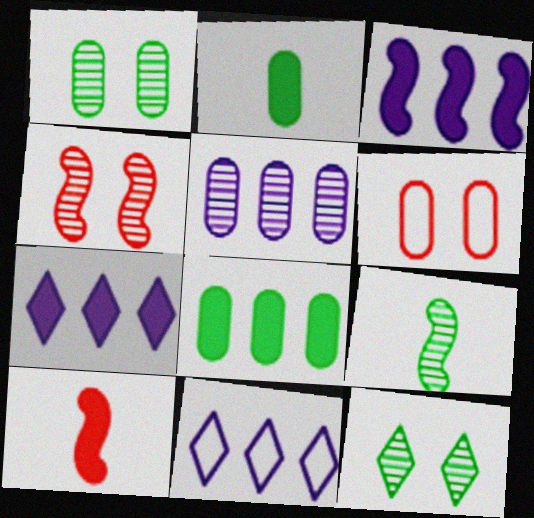[[1, 10, 11], 
[2, 4, 11], 
[2, 5, 6], 
[3, 5, 11], 
[6, 7, 9]]